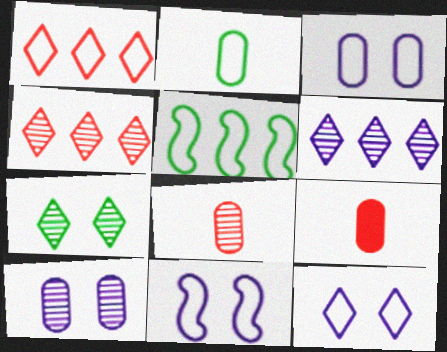[[1, 2, 11], 
[3, 11, 12]]